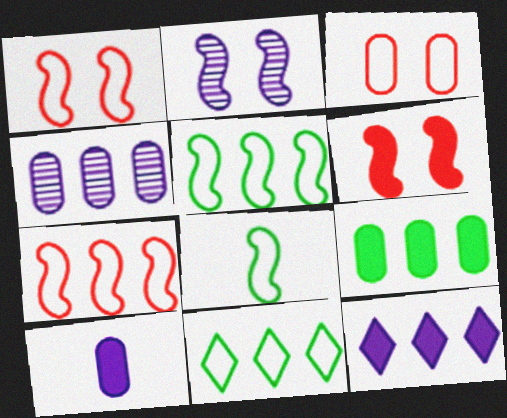[]